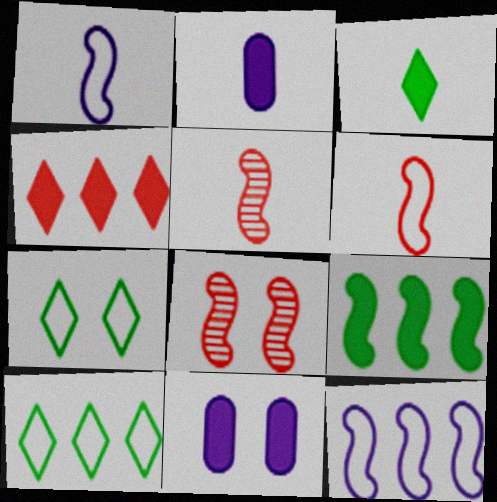[[1, 8, 9], 
[2, 8, 10], 
[5, 10, 11], 
[7, 8, 11]]